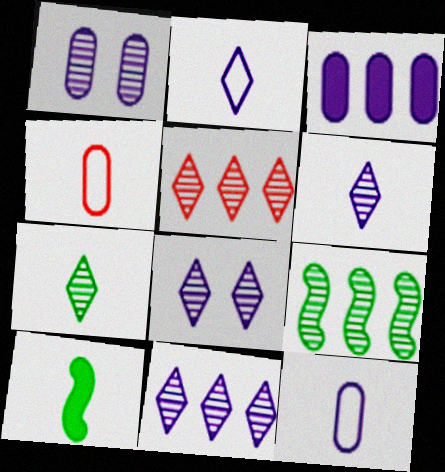[[1, 3, 12], 
[4, 6, 10], 
[5, 7, 8], 
[6, 8, 11]]